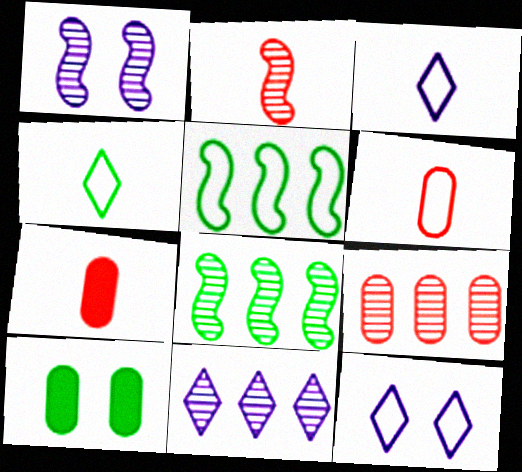[[1, 2, 8], 
[4, 8, 10], 
[5, 6, 12], 
[7, 8, 12], 
[8, 9, 11]]